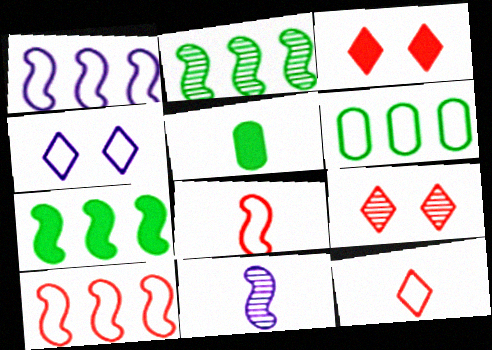[[1, 5, 9], 
[3, 6, 11], 
[4, 6, 8], 
[5, 11, 12]]